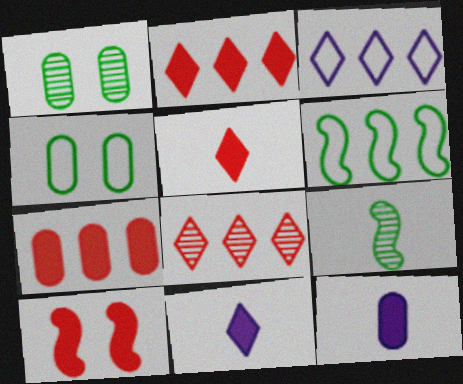[[5, 7, 10]]